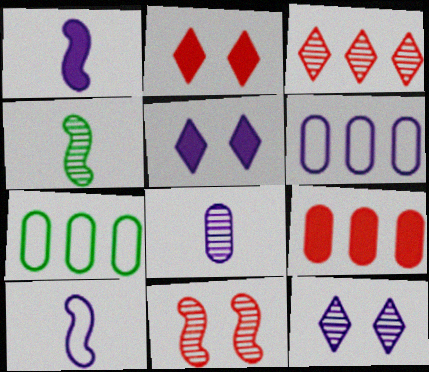[[1, 6, 12], 
[2, 4, 6]]